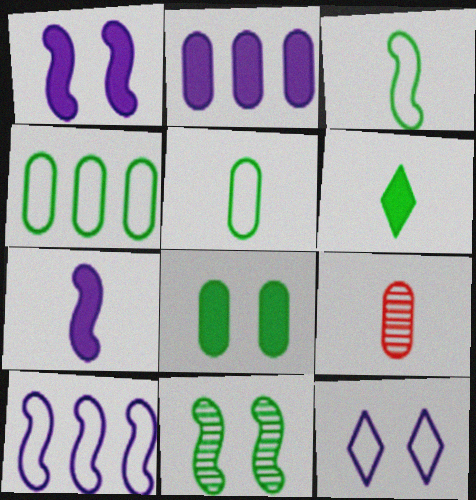[[4, 6, 11]]